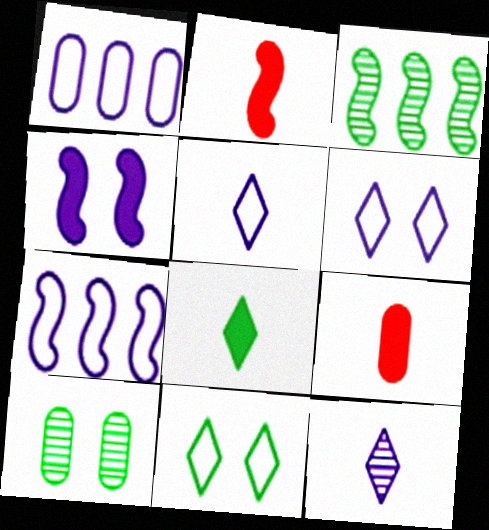[[1, 4, 12], 
[1, 9, 10], 
[3, 6, 9]]